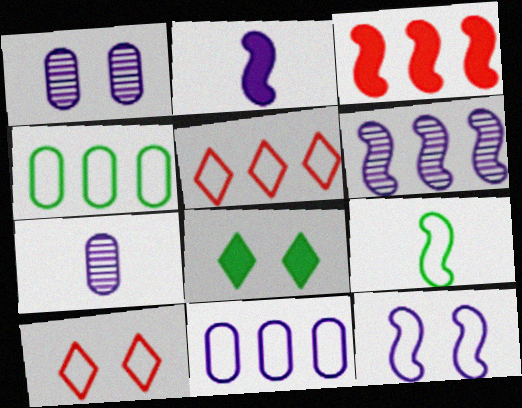[[2, 6, 12], 
[9, 10, 11]]